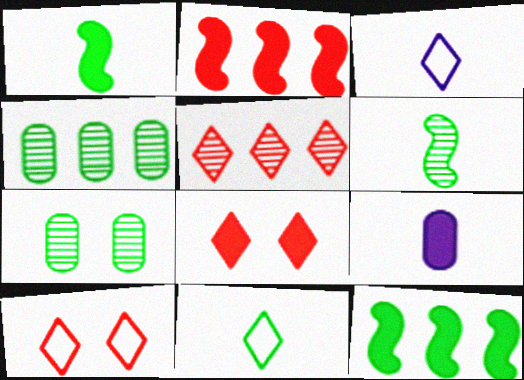[[2, 3, 7], 
[7, 11, 12], 
[8, 9, 12]]